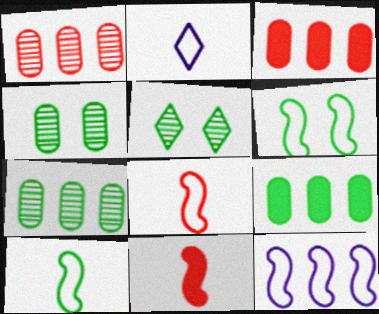[[5, 9, 10], 
[6, 8, 12]]